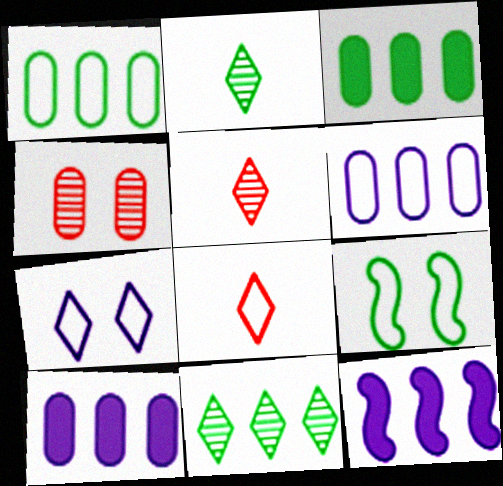[[2, 3, 9], 
[5, 9, 10], 
[6, 8, 9]]